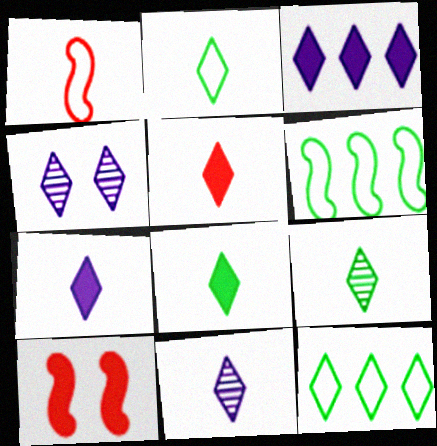[[2, 5, 11], 
[2, 8, 9], 
[4, 5, 12], 
[5, 7, 8]]